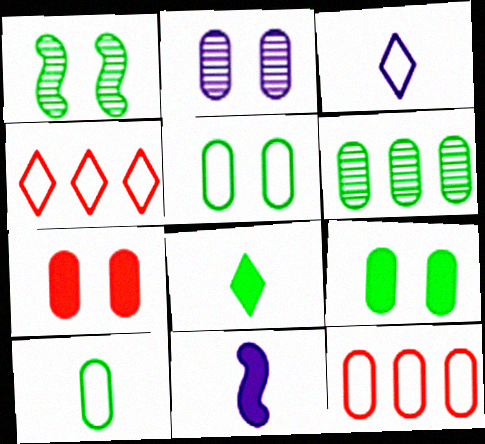[[2, 5, 7], 
[6, 9, 10]]